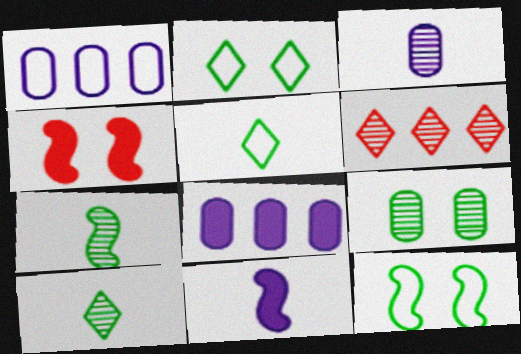[[1, 4, 10]]